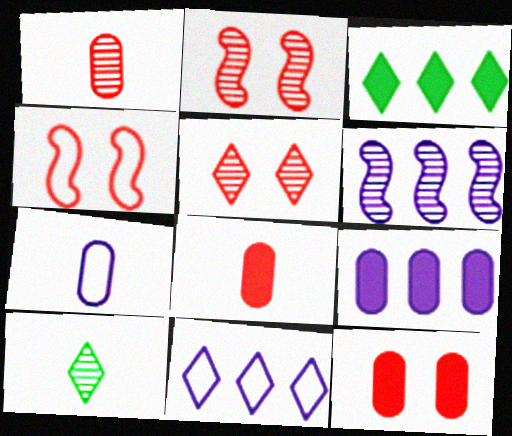[[2, 3, 7], 
[4, 5, 12], 
[4, 9, 10], 
[6, 9, 11]]